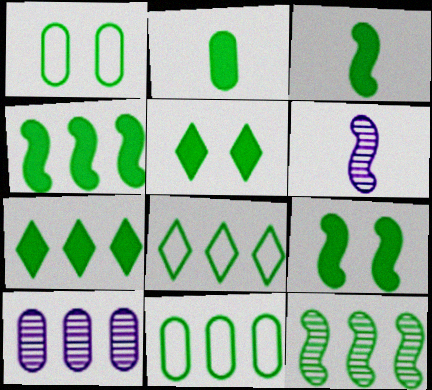[[2, 4, 5], 
[2, 7, 9], 
[3, 4, 9], 
[7, 11, 12]]